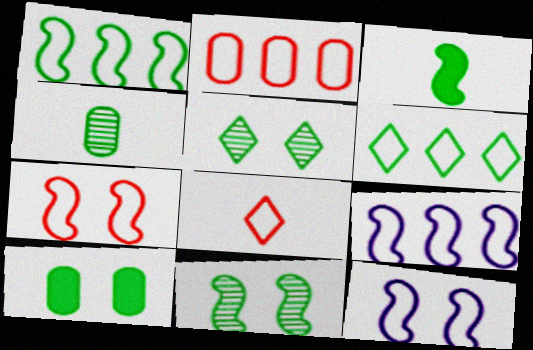[[1, 3, 11], 
[2, 6, 9], 
[2, 7, 8]]